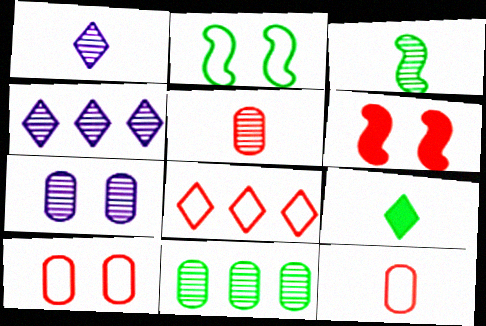[[1, 3, 5], 
[2, 9, 11], 
[5, 6, 8], 
[5, 7, 11]]